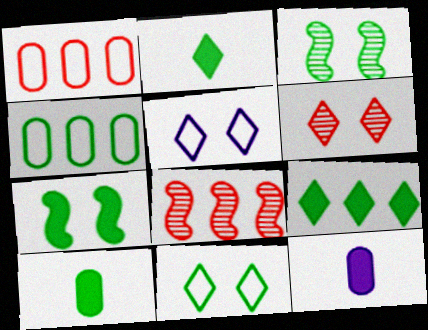[[2, 3, 4], 
[5, 8, 10], 
[7, 9, 10], 
[8, 11, 12]]